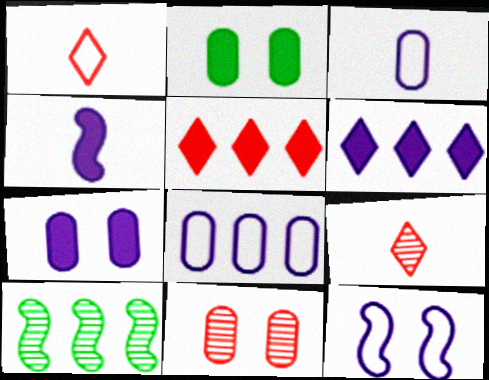[[1, 7, 10], 
[2, 4, 5], 
[4, 6, 7], 
[5, 8, 10]]